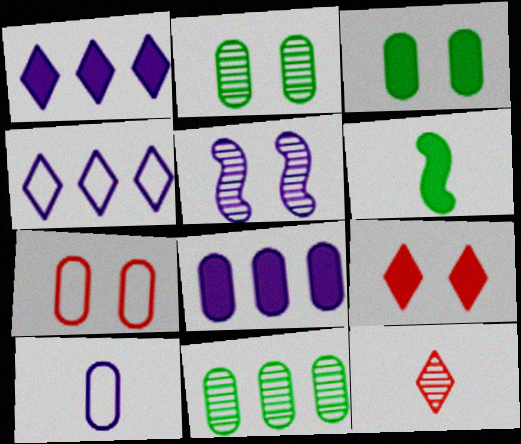[[1, 5, 10], 
[5, 11, 12], 
[6, 8, 9], 
[6, 10, 12]]